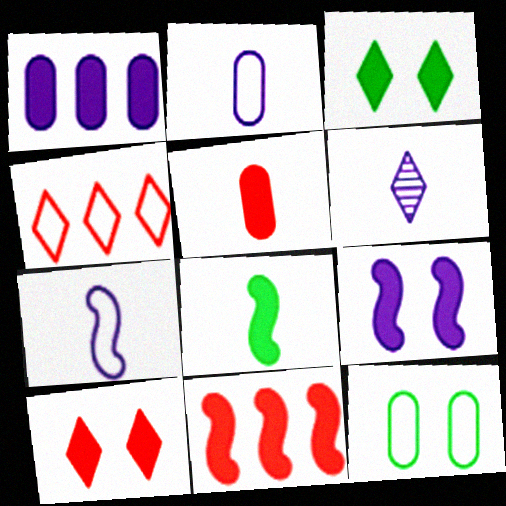[[1, 8, 10], 
[3, 4, 6], 
[4, 7, 12], 
[5, 10, 11], 
[6, 11, 12], 
[8, 9, 11]]